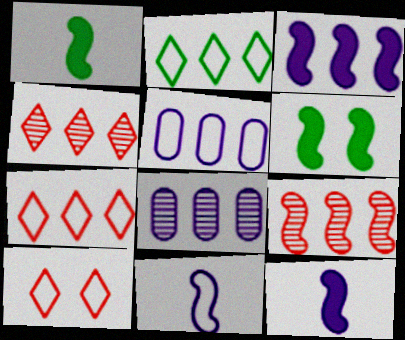[[1, 8, 10], 
[6, 9, 11]]